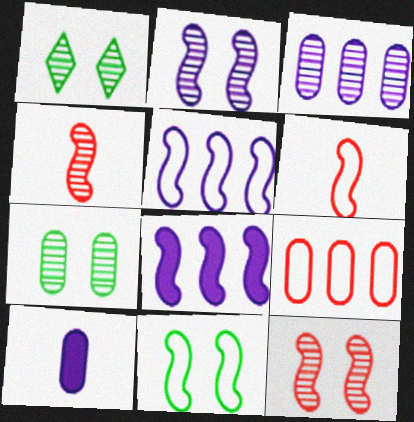[[1, 3, 4], 
[4, 8, 11], 
[5, 6, 11], 
[7, 9, 10]]